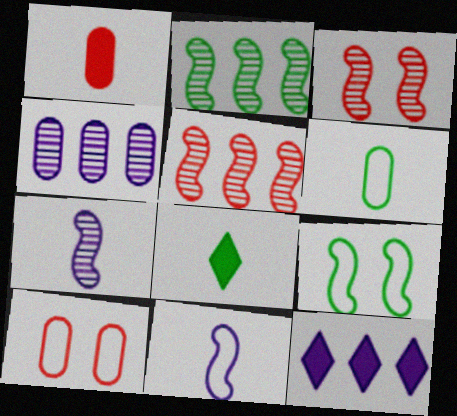[[2, 3, 7], 
[3, 6, 12]]